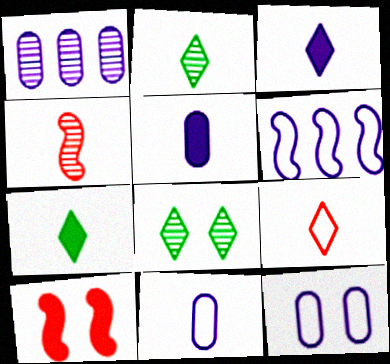[[1, 4, 8], 
[1, 5, 12], 
[2, 3, 9], 
[4, 7, 11], 
[8, 10, 12]]